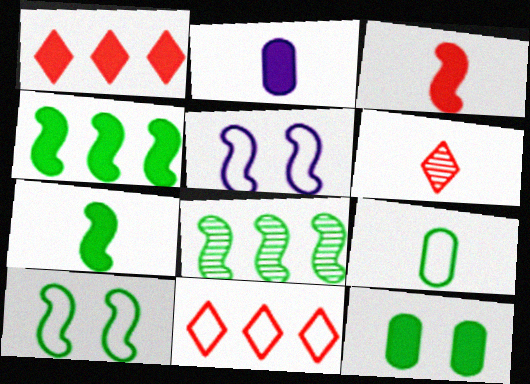[[3, 5, 8], 
[5, 9, 11], 
[7, 8, 10]]